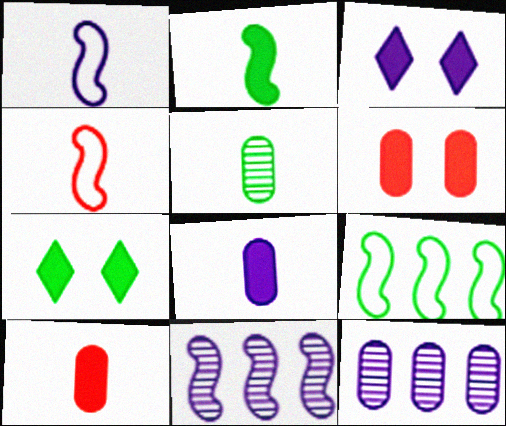[[1, 3, 12], 
[4, 7, 12], 
[5, 7, 9]]